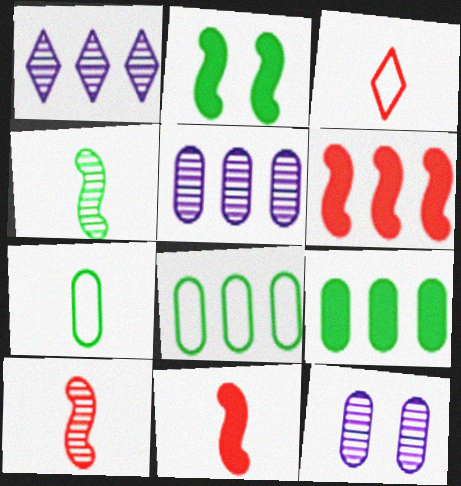[[1, 6, 8], 
[2, 3, 5]]